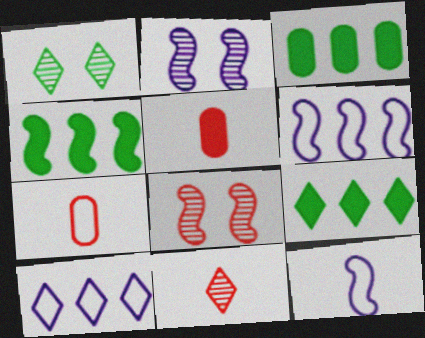[[1, 5, 6], 
[2, 7, 9], 
[3, 4, 9], 
[4, 8, 12]]